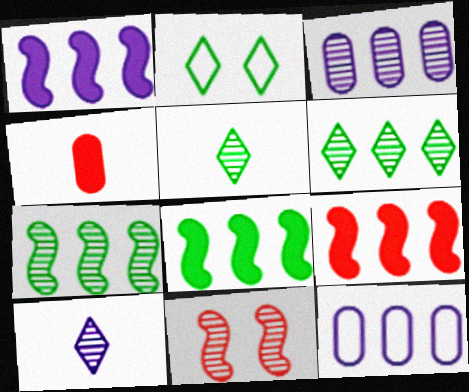[[1, 8, 9], 
[3, 5, 11], 
[6, 9, 12]]